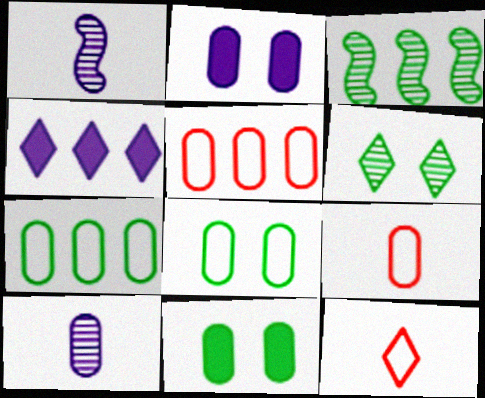[[2, 3, 12], 
[3, 4, 5], 
[4, 6, 12], 
[5, 10, 11]]